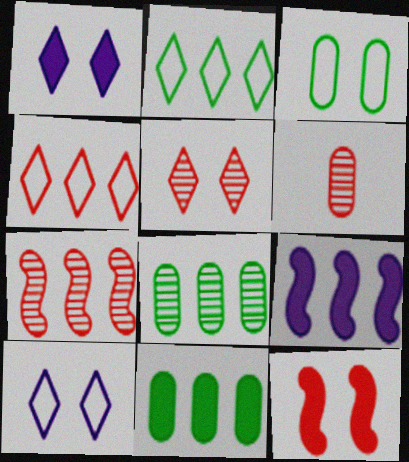[[4, 6, 12], 
[4, 8, 9], 
[5, 6, 7]]